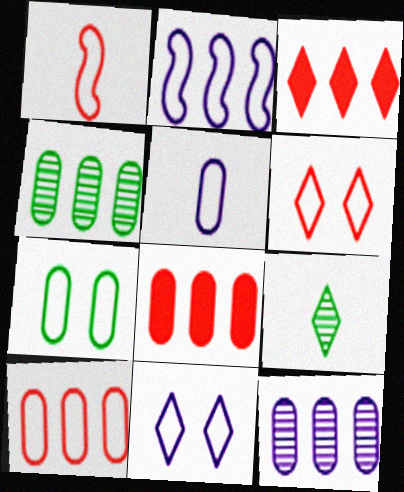[[1, 6, 10], 
[2, 3, 4], 
[2, 5, 11], 
[3, 9, 11], 
[5, 7, 10]]